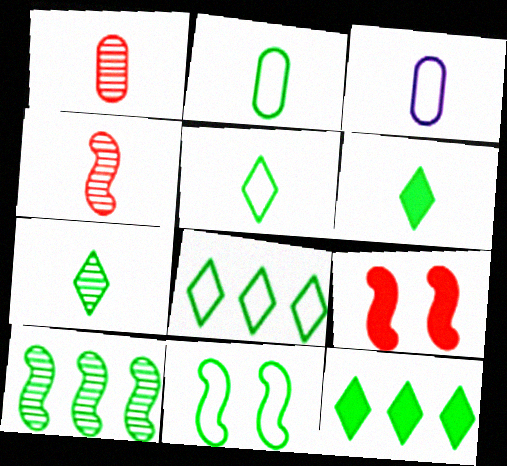[[2, 8, 11], 
[3, 4, 6], 
[5, 6, 7]]